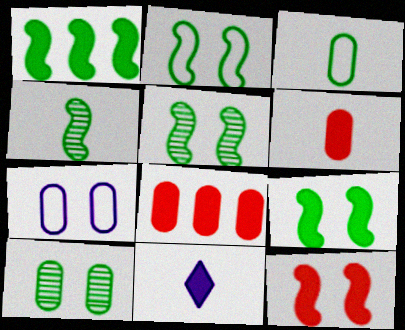[[1, 2, 4], 
[2, 5, 9], 
[8, 9, 11]]